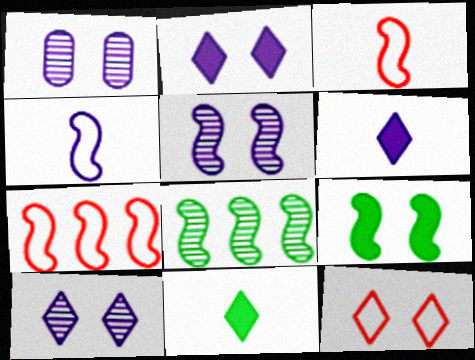[[1, 5, 10], 
[1, 7, 11], 
[1, 9, 12]]